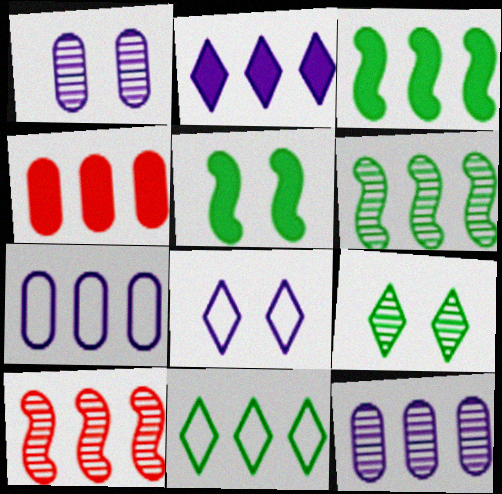[[2, 3, 4]]